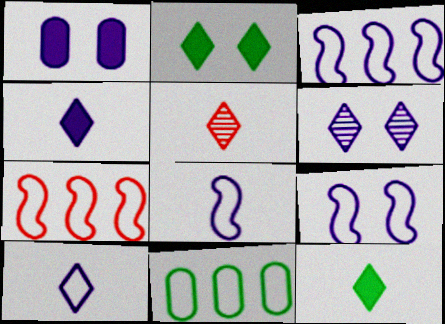[[1, 6, 9], 
[3, 8, 9], 
[5, 10, 12]]